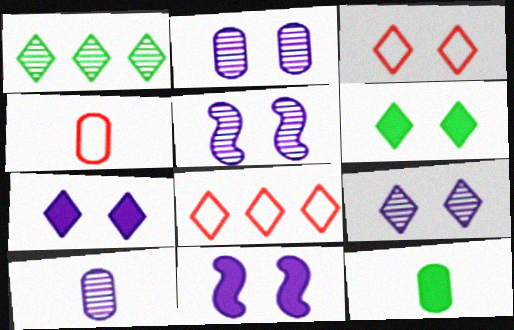[[1, 4, 11], 
[2, 5, 9], 
[3, 6, 9], 
[4, 10, 12], 
[5, 8, 12]]